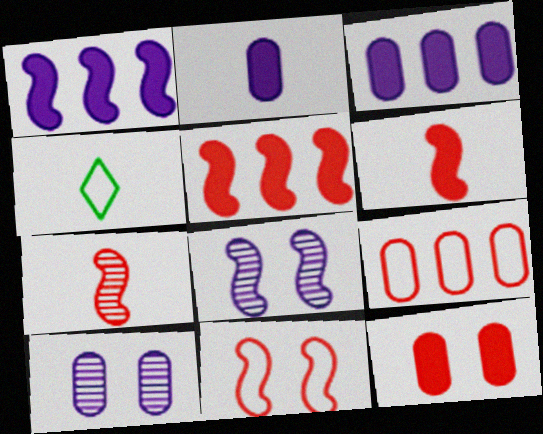[[2, 4, 7], 
[4, 5, 10], 
[5, 7, 11]]